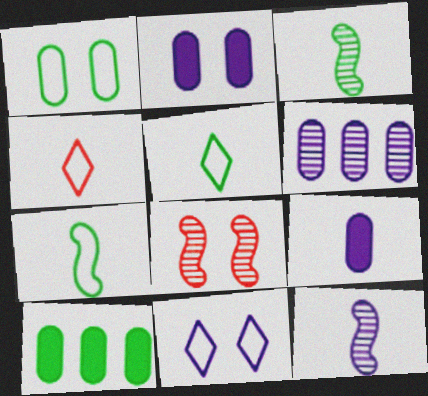[[3, 4, 9]]